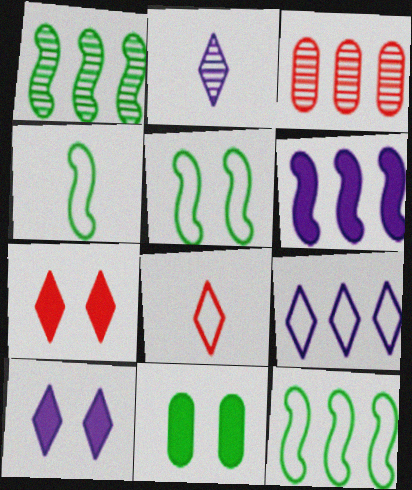[[2, 9, 10], 
[3, 4, 10], 
[4, 5, 12]]